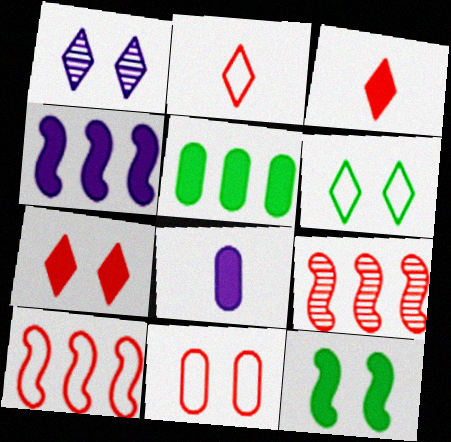[[1, 6, 7], 
[1, 11, 12], 
[2, 10, 11], 
[3, 9, 11], 
[6, 8, 9]]